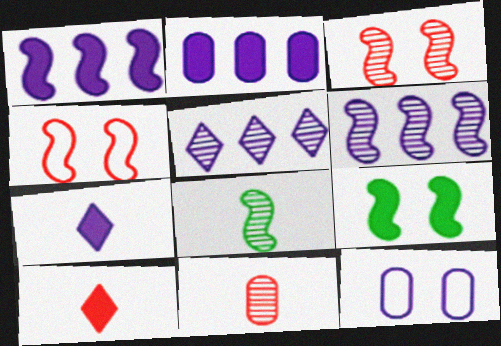[[1, 4, 8], 
[2, 9, 10], 
[3, 6, 8], 
[6, 7, 12]]